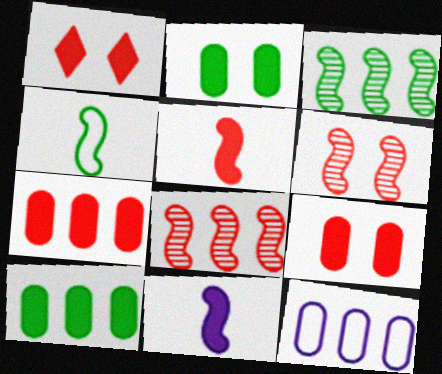[[1, 5, 7], 
[1, 10, 11]]